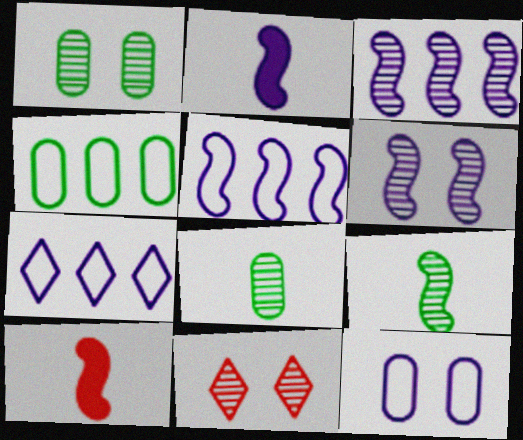[[1, 6, 11], 
[1, 7, 10], 
[2, 4, 11], 
[2, 5, 6], 
[3, 8, 11]]